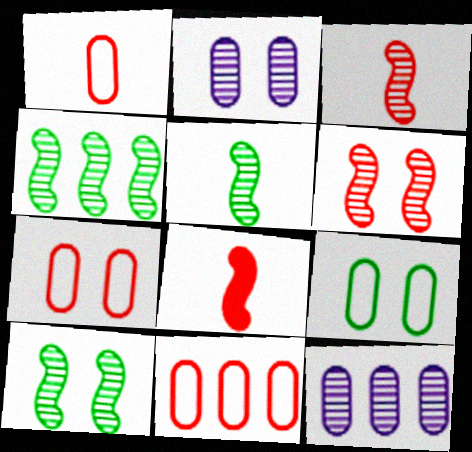[[1, 7, 11], 
[4, 5, 10]]